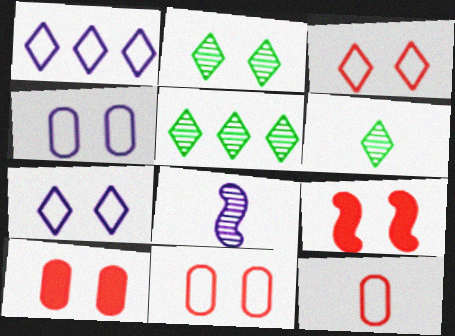[[2, 4, 9], 
[2, 5, 6]]